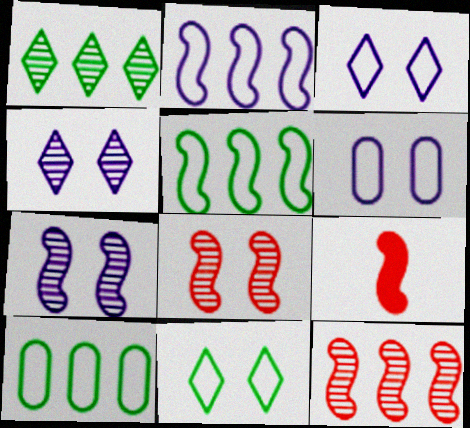[[1, 6, 9], 
[4, 9, 10], 
[5, 7, 9]]